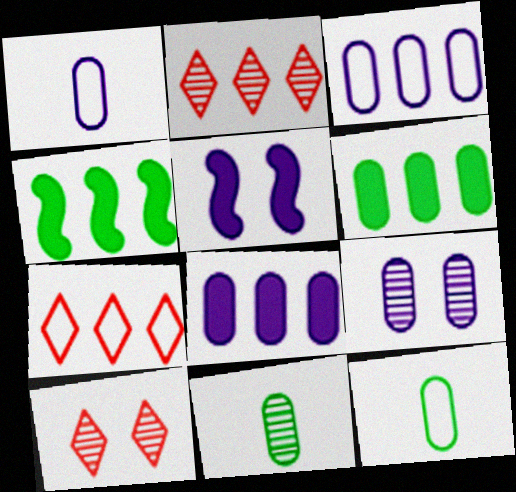[[1, 4, 10], 
[1, 8, 9], 
[2, 3, 4], 
[2, 5, 12], 
[5, 7, 11]]